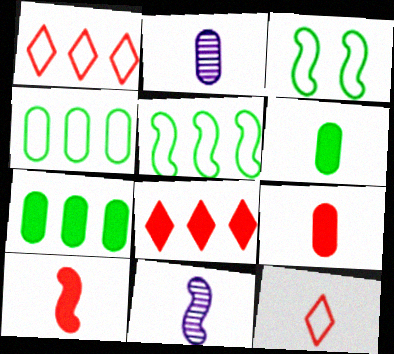[[2, 3, 8], 
[6, 11, 12]]